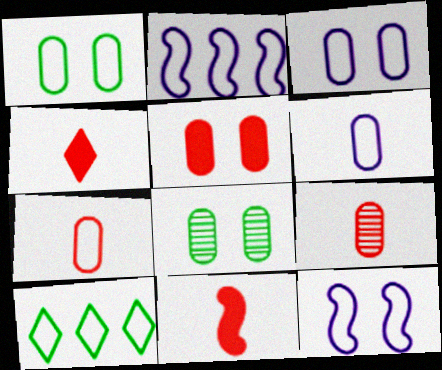[[2, 4, 8], 
[3, 5, 8], 
[7, 10, 12]]